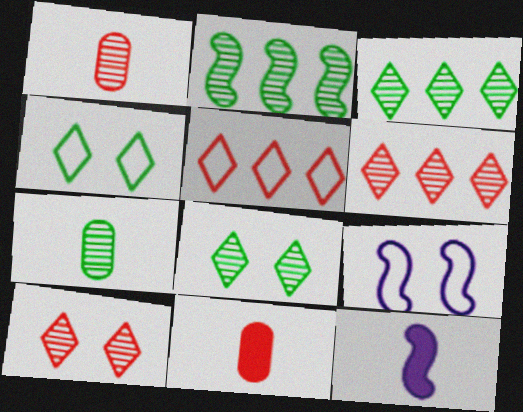[[2, 7, 8], 
[3, 9, 11]]